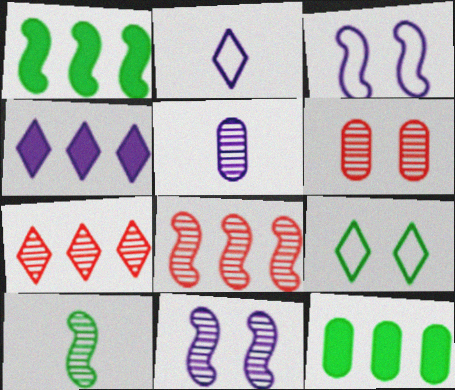[[1, 2, 6], 
[3, 4, 5], 
[8, 10, 11], 
[9, 10, 12]]